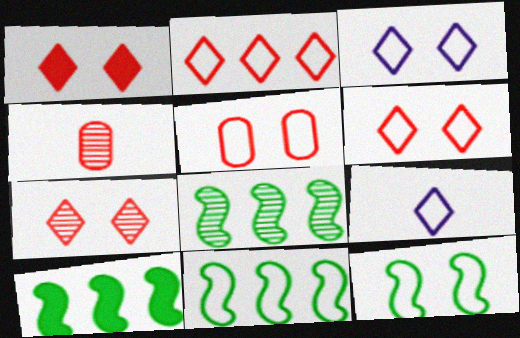[[1, 6, 7], 
[3, 4, 10], 
[3, 5, 12], 
[5, 9, 11], 
[8, 10, 11]]